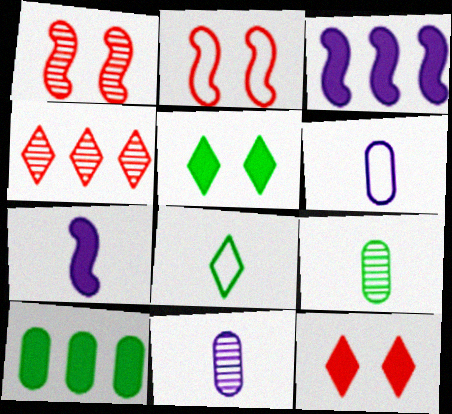[[7, 10, 12]]